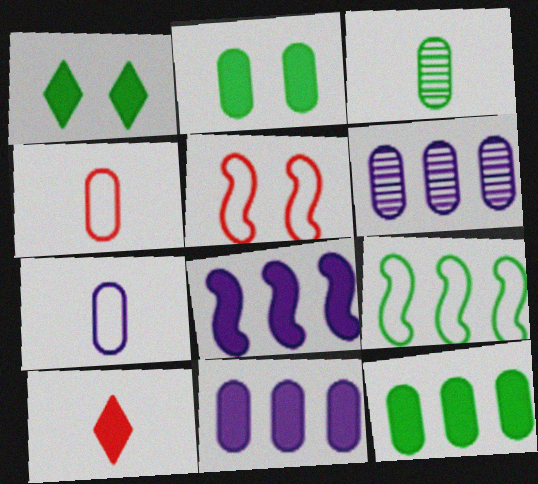[[1, 3, 9], 
[2, 4, 6], 
[2, 8, 10]]